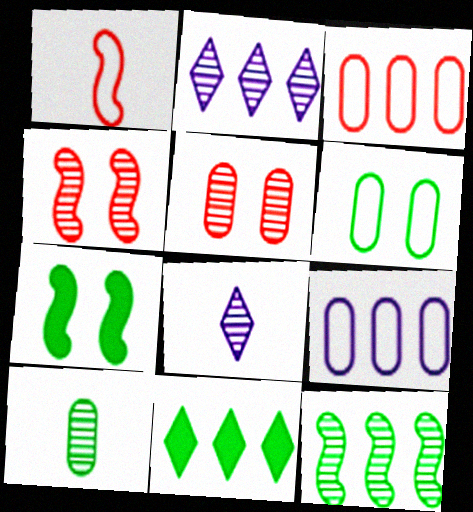[[2, 4, 10], 
[3, 7, 8], 
[5, 8, 12]]